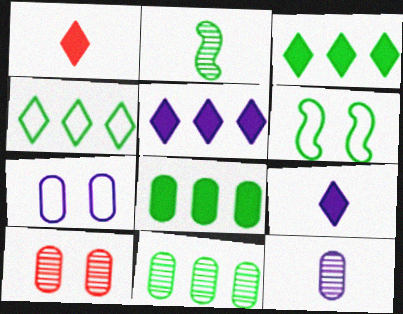[[10, 11, 12]]